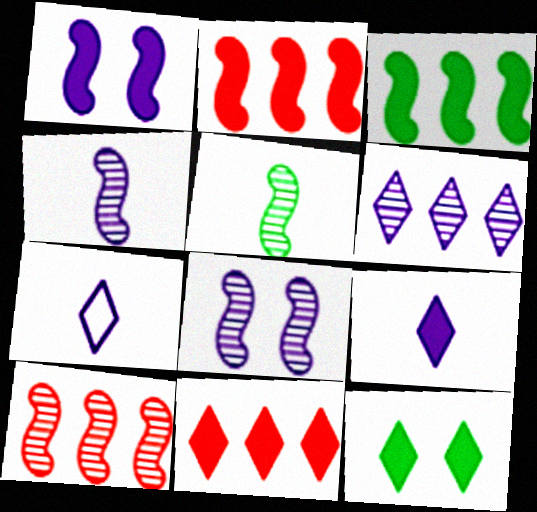[[5, 8, 10], 
[9, 11, 12]]